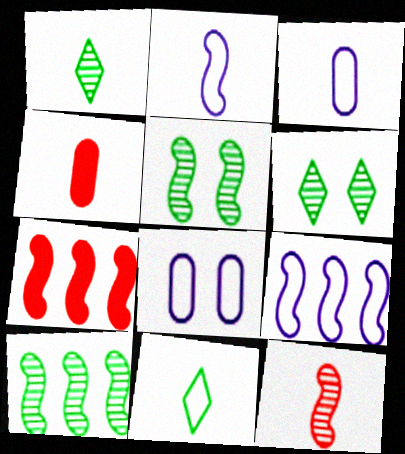[[1, 2, 4], 
[1, 7, 8], 
[2, 5, 7], 
[3, 6, 7], 
[4, 6, 9], 
[7, 9, 10]]